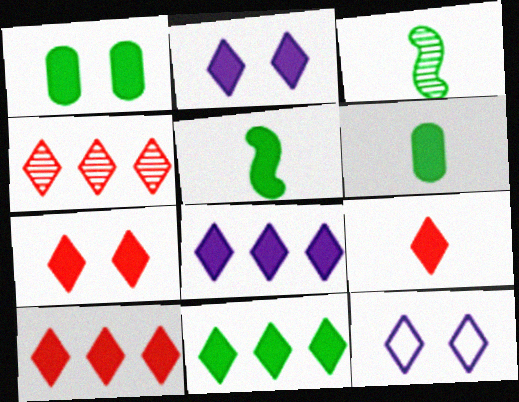[[1, 5, 11], 
[2, 9, 11], 
[7, 9, 10], 
[8, 10, 11]]